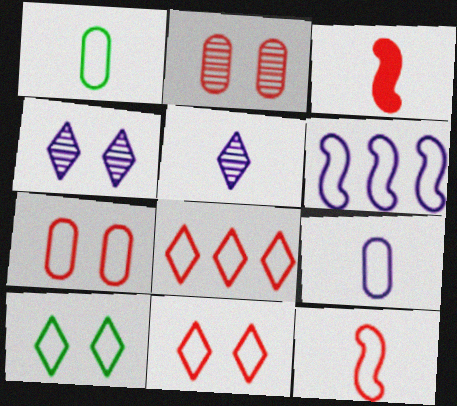[[1, 3, 5], 
[1, 6, 11], 
[2, 3, 8], 
[7, 8, 12]]